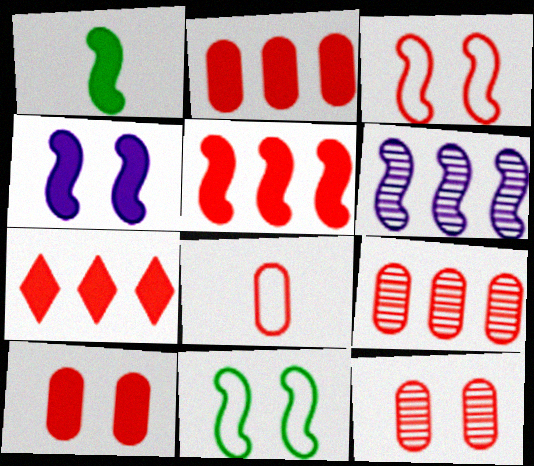[[1, 3, 6], 
[1, 4, 5], 
[2, 5, 7], 
[2, 8, 12], 
[8, 9, 10]]